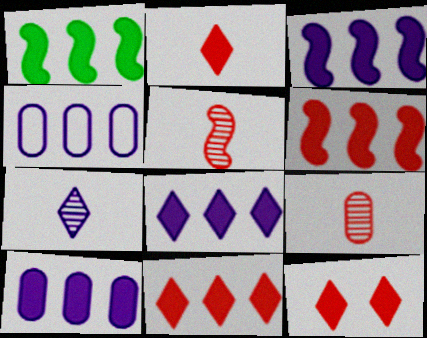[[1, 3, 6], 
[1, 10, 11], 
[2, 11, 12], 
[3, 8, 10]]